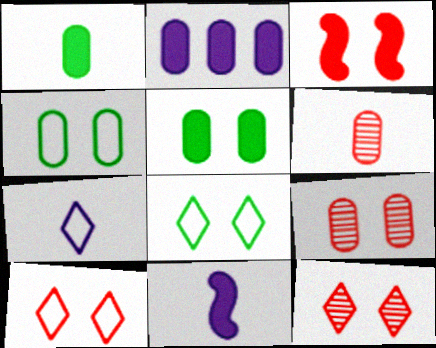[[2, 4, 6], 
[3, 9, 10]]